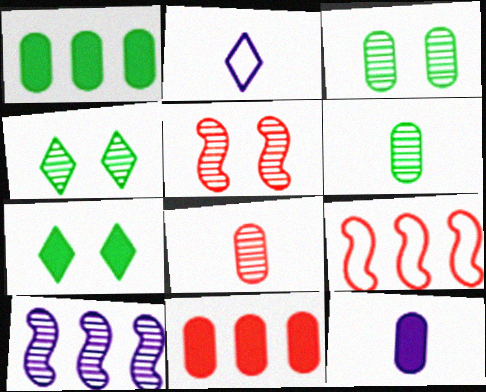[[1, 2, 5], 
[4, 8, 10], 
[4, 9, 12]]